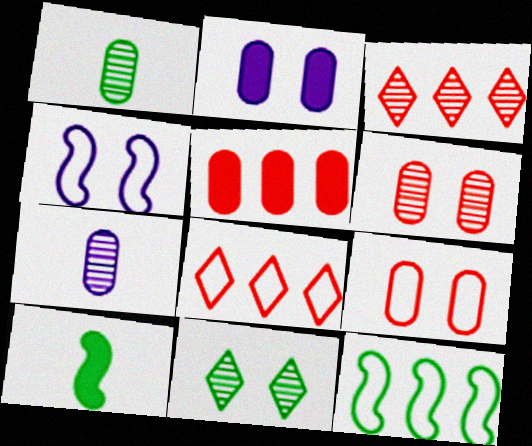[]